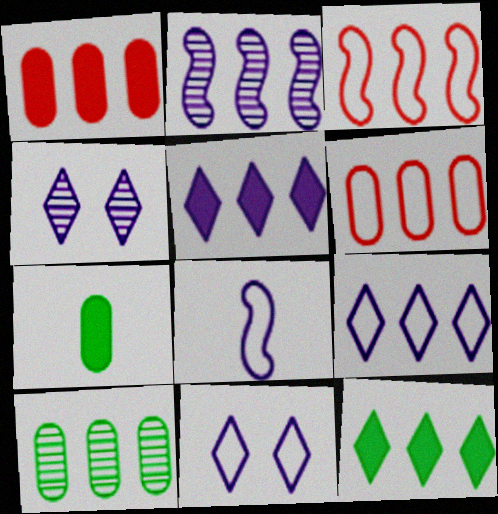[[2, 6, 12], 
[3, 4, 7], 
[3, 5, 10]]